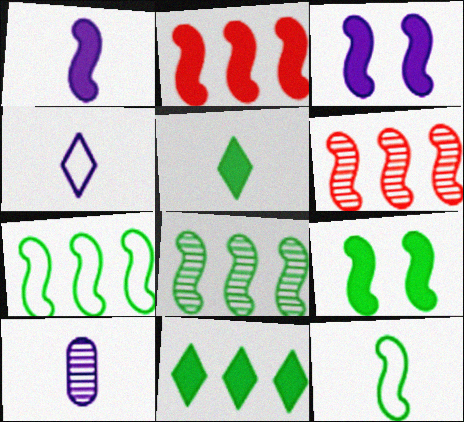[[1, 2, 9], 
[1, 4, 10], 
[3, 6, 12], 
[8, 9, 12]]